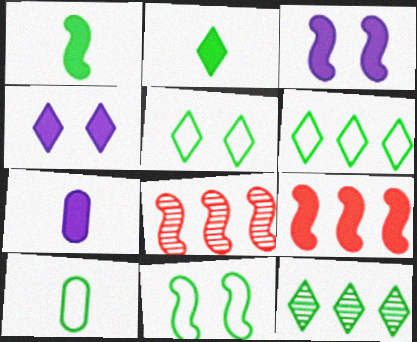[[1, 3, 9], 
[2, 5, 12], 
[4, 8, 10], 
[5, 7, 8], 
[6, 10, 11]]